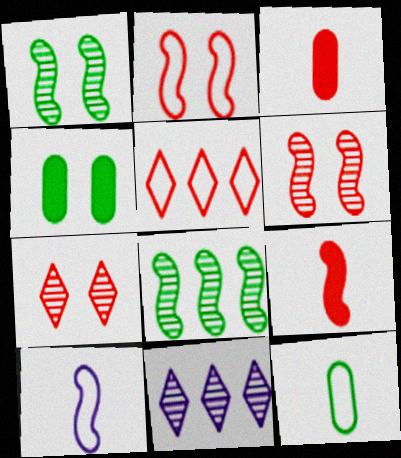[[3, 5, 6]]